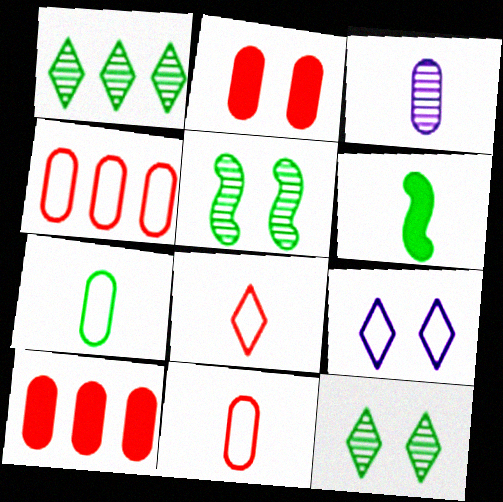[[2, 5, 9], 
[3, 6, 8]]